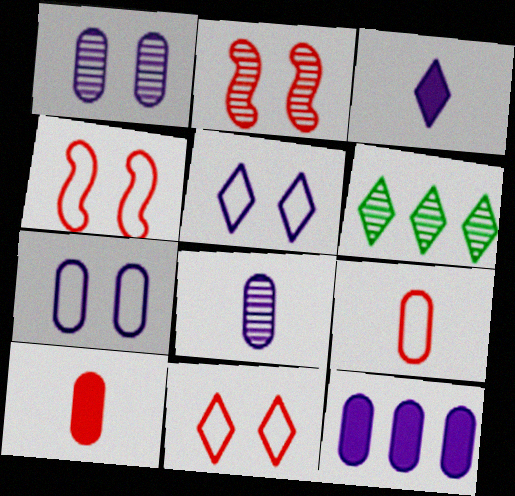[[2, 6, 8], 
[3, 6, 11], 
[7, 8, 12]]